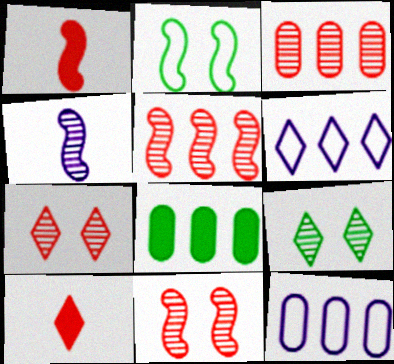[[1, 9, 12], 
[3, 4, 9], 
[3, 8, 12], 
[5, 6, 8], 
[6, 9, 10]]